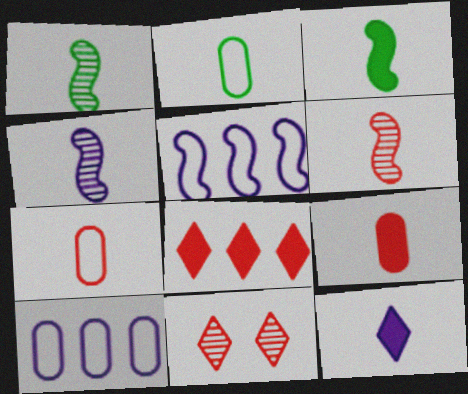[[1, 4, 6], 
[1, 7, 12], 
[2, 6, 12], 
[3, 9, 12], 
[3, 10, 11]]